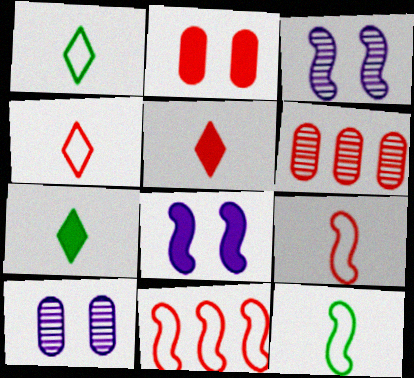[[1, 6, 8], 
[7, 10, 11]]